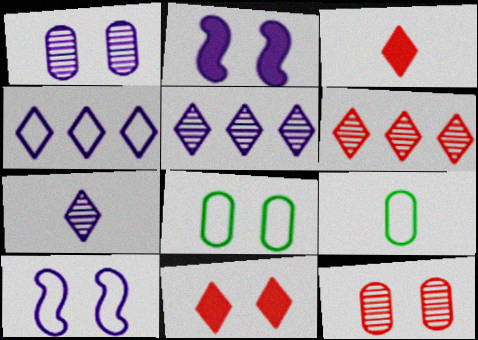[[2, 6, 9]]